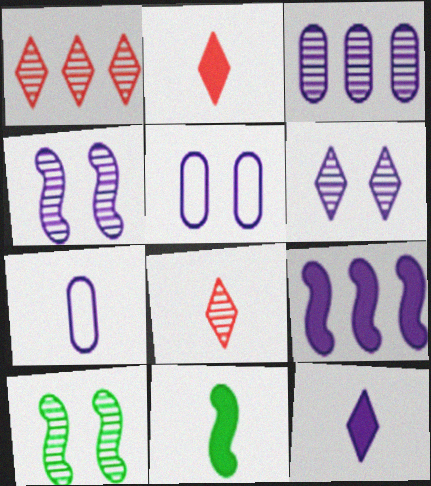[[1, 5, 11], 
[3, 8, 10], 
[6, 7, 9], 
[7, 8, 11]]